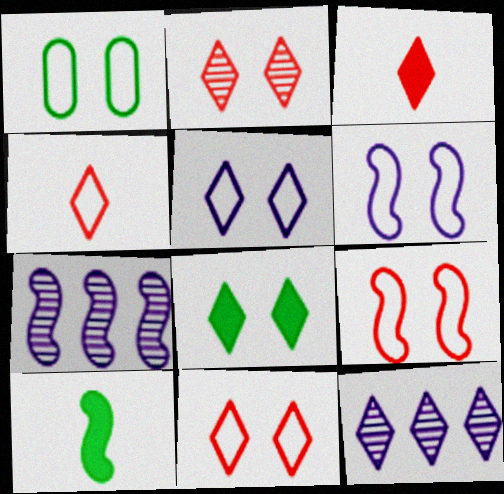[[1, 3, 7], 
[1, 5, 9], 
[1, 6, 11], 
[2, 5, 8], 
[4, 8, 12], 
[7, 9, 10]]